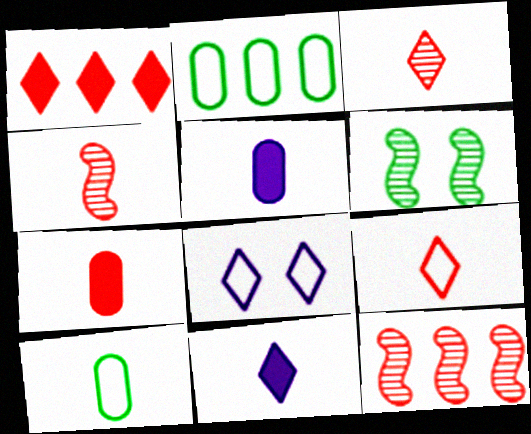[[4, 7, 9], 
[4, 10, 11]]